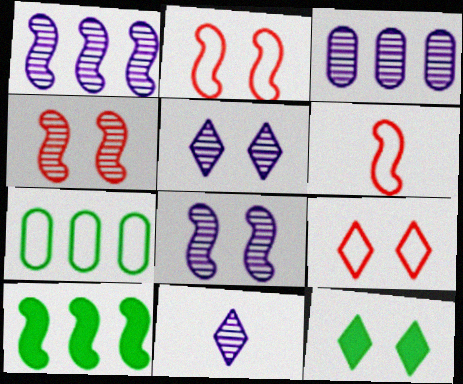[[3, 6, 12], 
[3, 8, 11], 
[5, 9, 12], 
[6, 8, 10]]